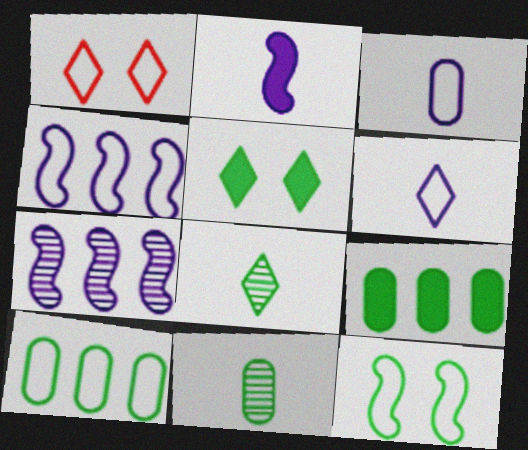[[8, 9, 12]]